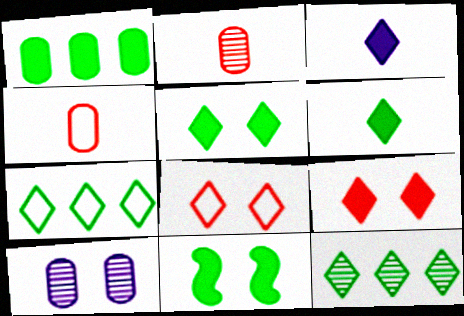[[1, 4, 10], 
[1, 6, 11], 
[3, 8, 12], 
[8, 10, 11]]